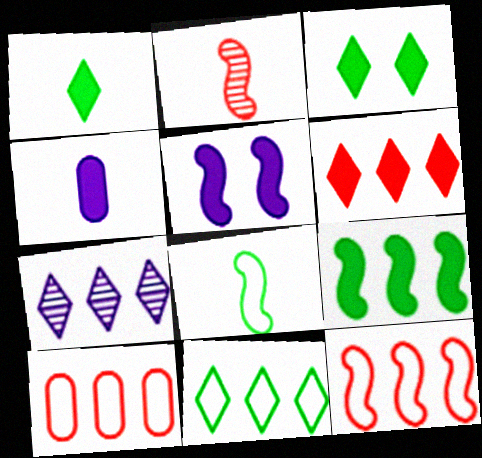[[6, 7, 11], 
[7, 9, 10]]